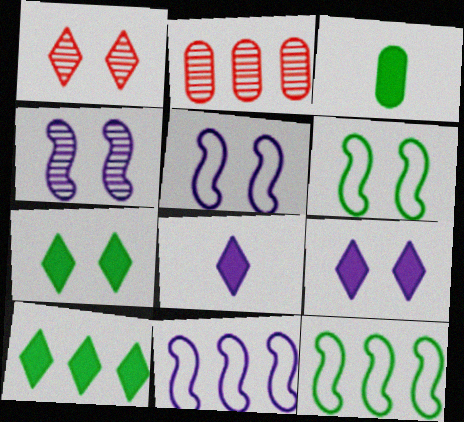[[1, 3, 11], 
[2, 6, 8], 
[2, 10, 11]]